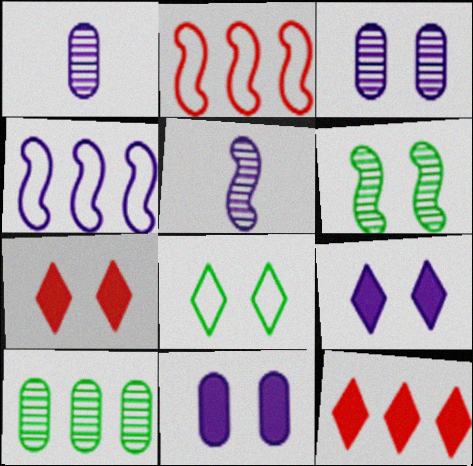[[1, 4, 9], 
[4, 10, 12]]